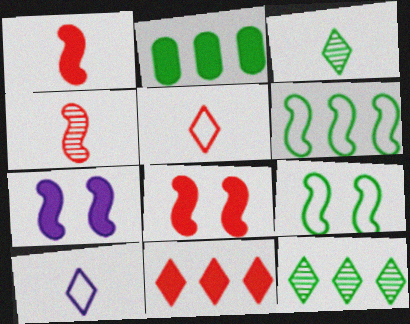[[2, 3, 9], 
[2, 6, 12], 
[4, 6, 7]]